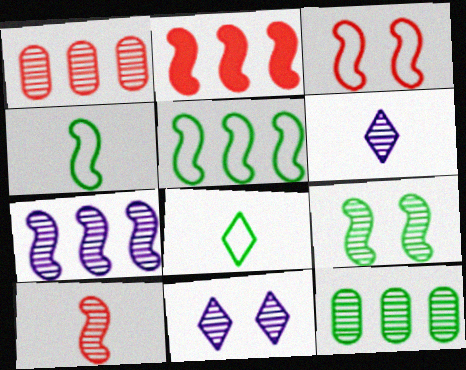[[1, 6, 9], 
[2, 3, 10], 
[2, 5, 7], 
[7, 9, 10], 
[10, 11, 12]]